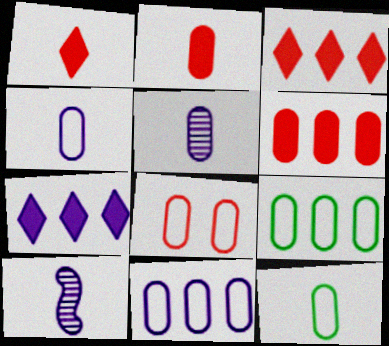[[1, 10, 12], 
[2, 5, 12], 
[4, 8, 9], 
[8, 11, 12]]